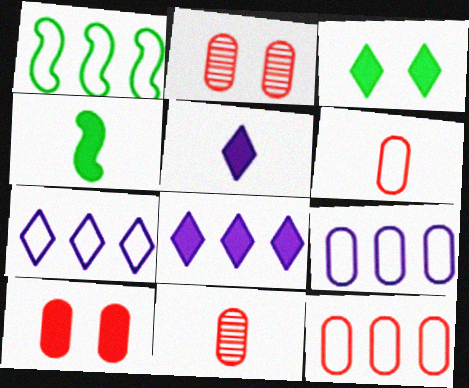[[1, 2, 5], 
[1, 7, 12], 
[2, 4, 7], 
[4, 8, 10], 
[10, 11, 12]]